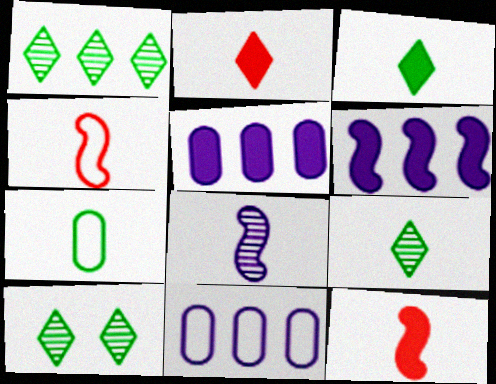[[1, 9, 10], 
[2, 7, 8], 
[4, 5, 10], 
[10, 11, 12]]